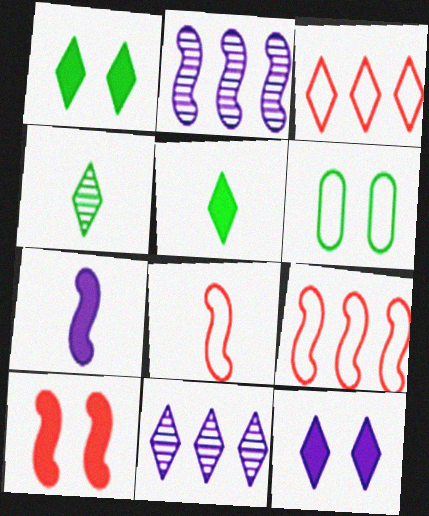[[3, 4, 12]]